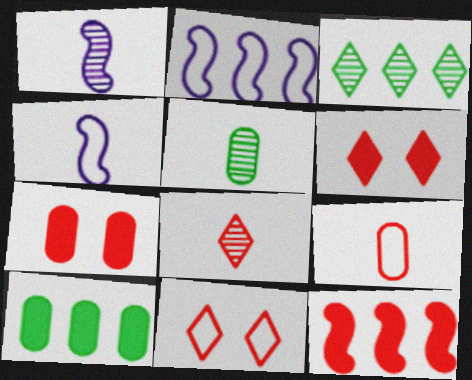[[1, 5, 8], 
[1, 10, 11], 
[2, 5, 6], 
[3, 4, 7]]